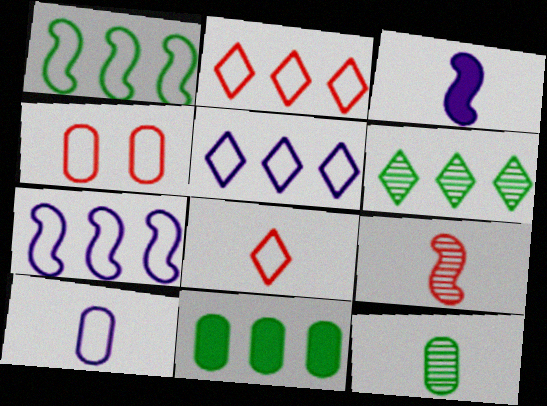[[1, 6, 11], 
[3, 4, 6], 
[3, 8, 12]]